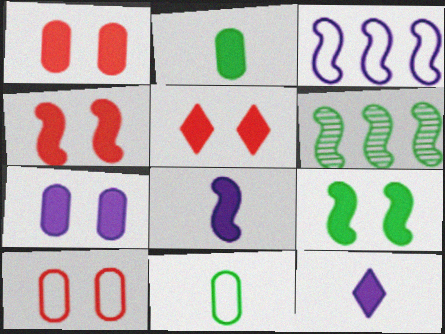[[1, 4, 5], 
[5, 7, 9], 
[6, 10, 12]]